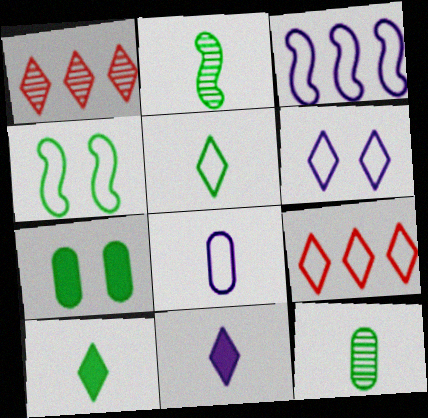[[1, 6, 10], 
[3, 6, 8], 
[4, 8, 9], 
[5, 6, 9]]